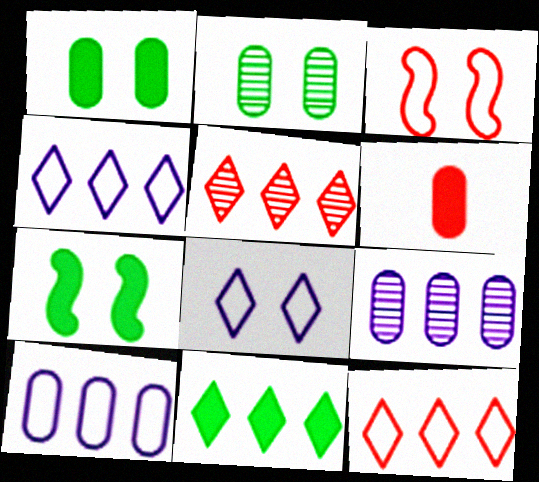[[2, 6, 10], 
[3, 5, 6], 
[4, 5, 11]]